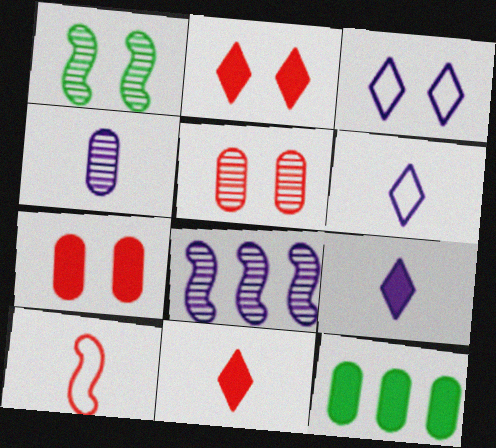[[1, 3, 7]]